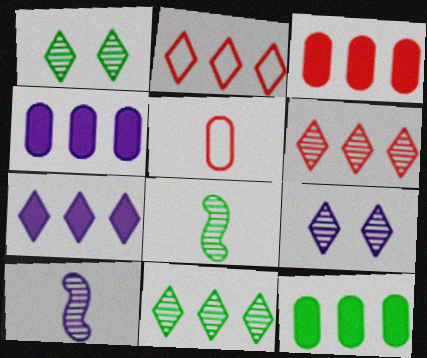[[2, 7, 11], 
[3, 4, 12]]